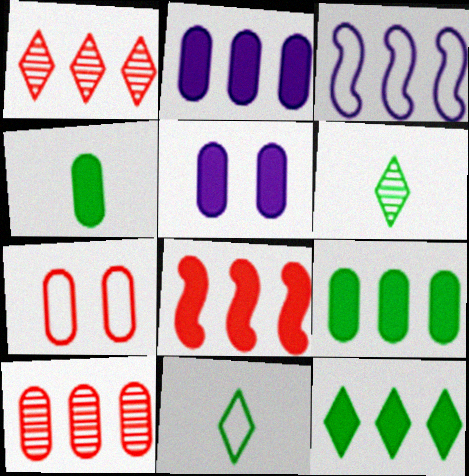[[1, 3, 9], 
[2, 8, 12], 
[3, 7, 11], 
[3, 10, 12]]